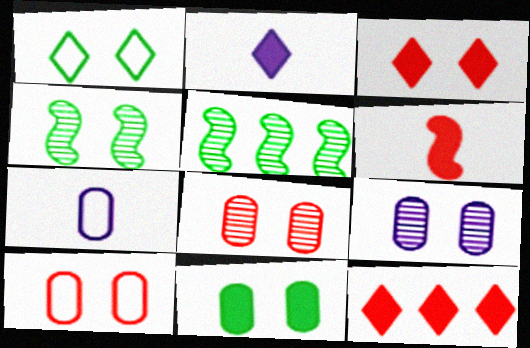[[1, 4, 11], 
[2, 5, 10], 
[3, 5, 7], 
[4, 7, 12], 
[9, 10, 11]]